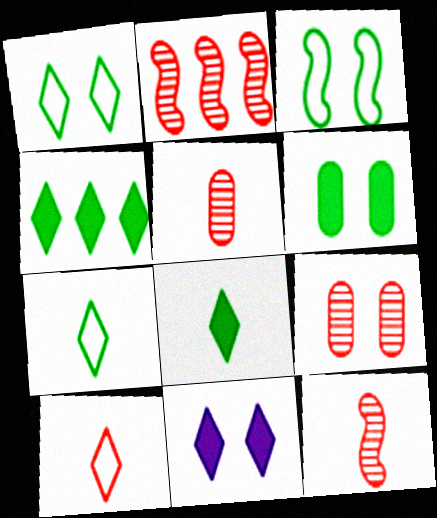[[3, 9, 11]]